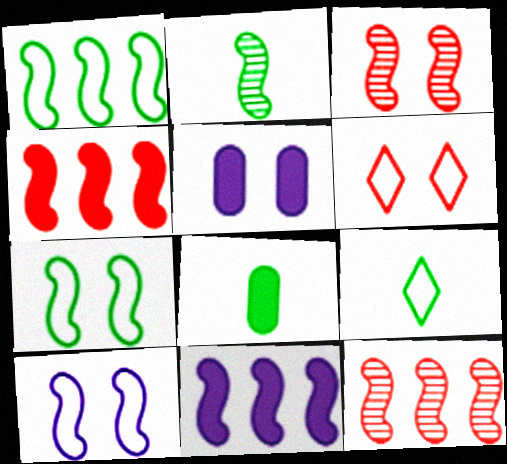[[1, 11, 12], 
[2, 4, 10], 
[2, 8, 9], 
[5, 9, 12]]